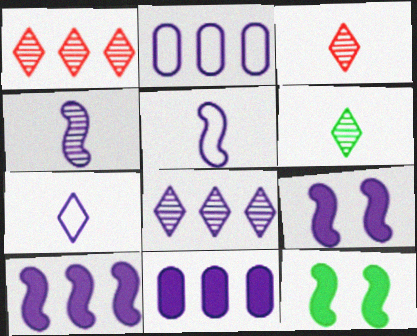[[2, 3, 12], 
[2, 8, 10]]